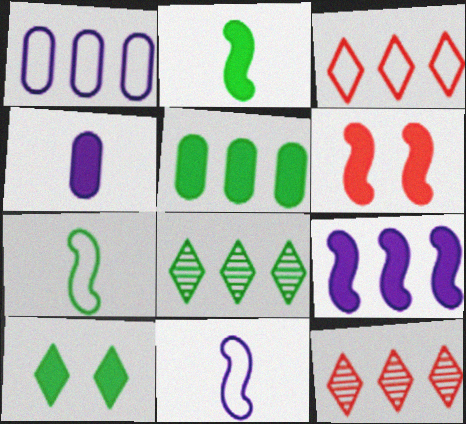[[2, 5, 10], 
[2, 6, 9]]